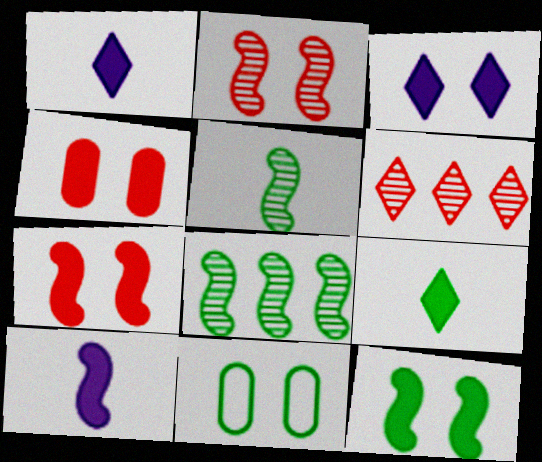[[2, 3, 11], 
[3, 4, 12], 
[6, 10, 11], 
[8, 9, 11]]